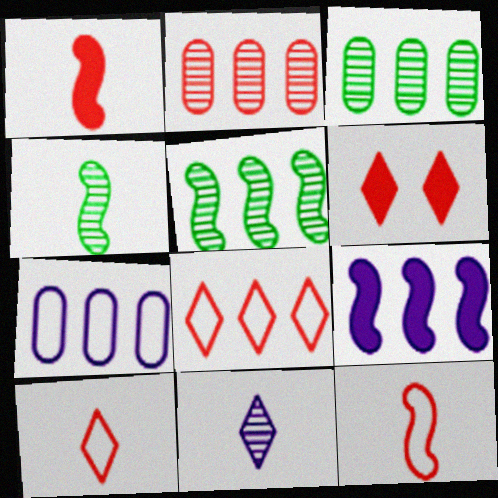[[2, 6, 12], 
[3, 8, 9], 
[4, 6, 7]]